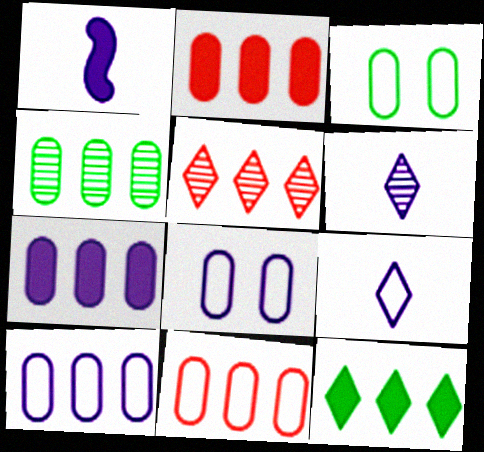[[1, 3, 5], 
[2, 4, 10], 
[4, 7, 11]]